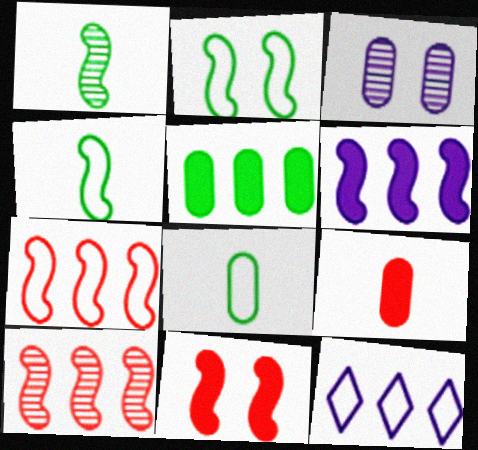[[5, 10, 12]]